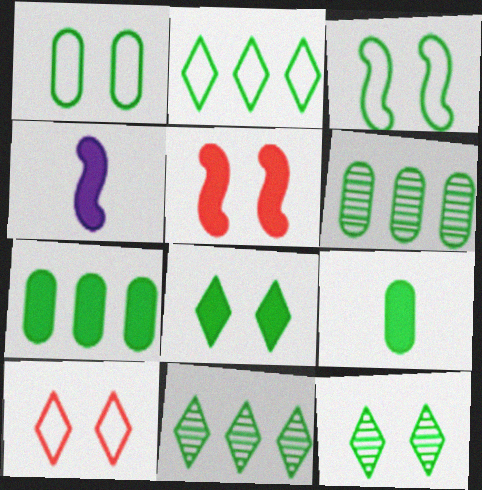[[1, 6, 9], 
[3, 9, 11], 
[4, 6, 10]]